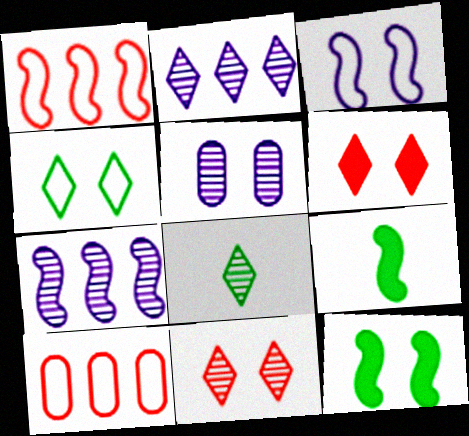[[2, 8, 11]]